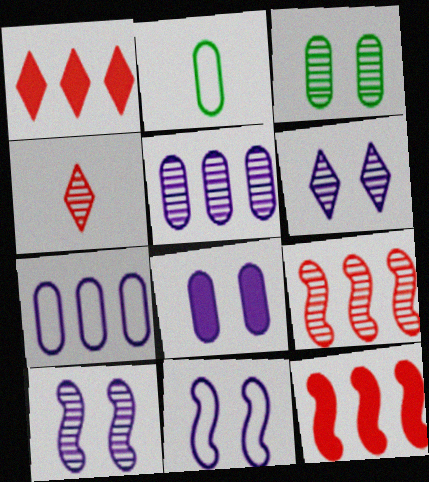[[1, 2, 10], 
[2, 6, 12], 
[6, 8, 11]]